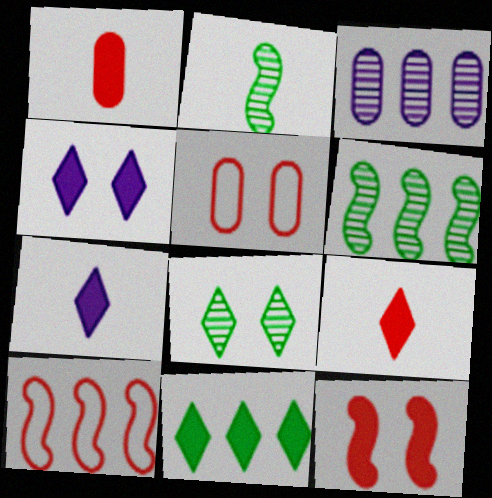[[3, 10, 11], 
[4, 9, 11], 
[5, 6, 7]]